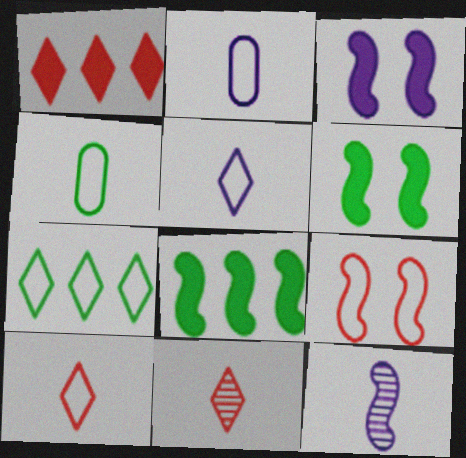[[2, 7, 9], 
[8, 9, 12]]